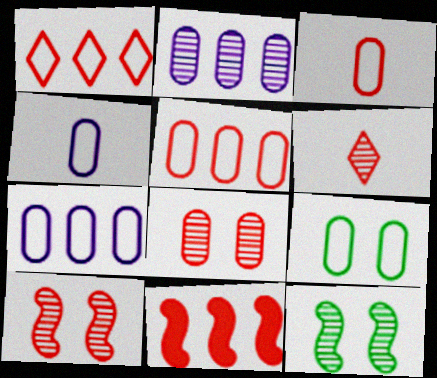[[2, 6, 12], 
[3, 7, 9], 
[4, 5, 9]]